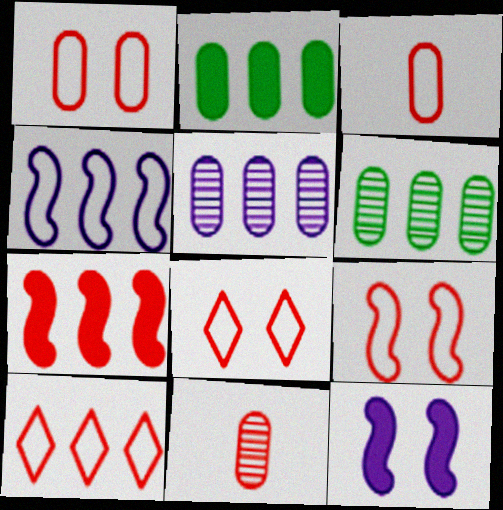[[1, 8, 9], 
[3, 9, 10], 
[7, 8, 11]]